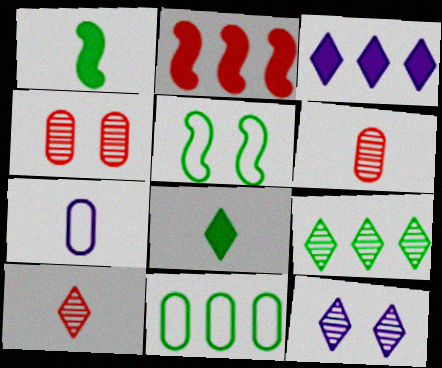[[1, 7, 10], 
[3, 5, 6], 
[9, 10, 12]]